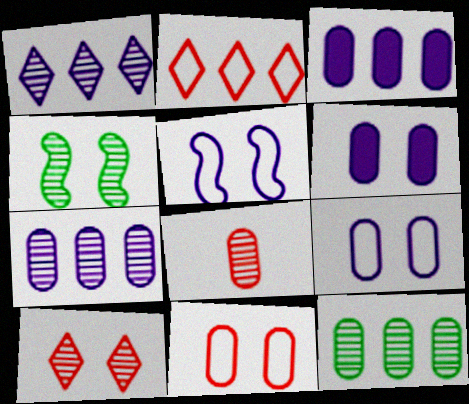[[1, 4, 8]]